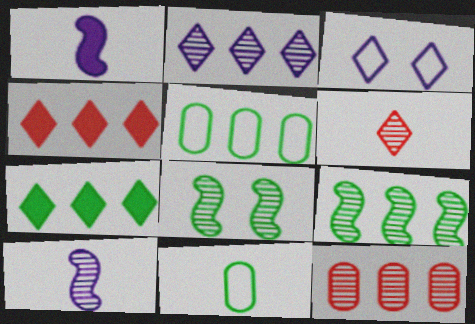[[1, 6, 11], 
[2, 9, 12], 
[3, 6, 7], 
[5, 7, 9], 
[7, 8, 11]]